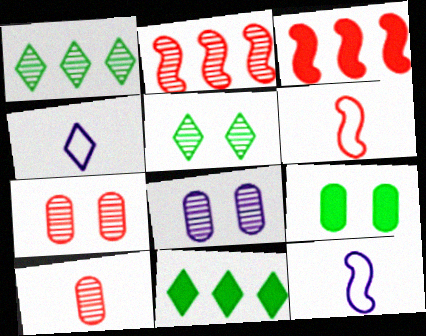[[2, 4, 9], 
[6, 8, 11], 
[7, 11, 12]]